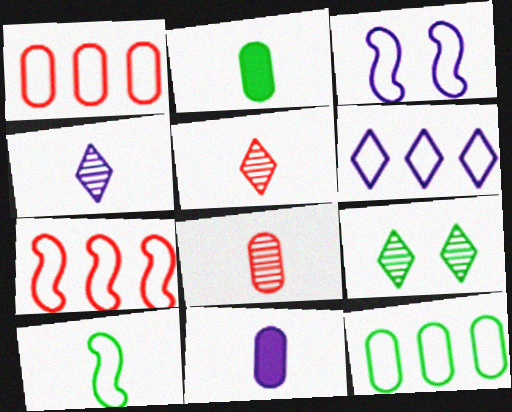[[3, 7, 10], 
[5, 10, 11], 
[6, 7, 12], 
[7, 9, 11]]